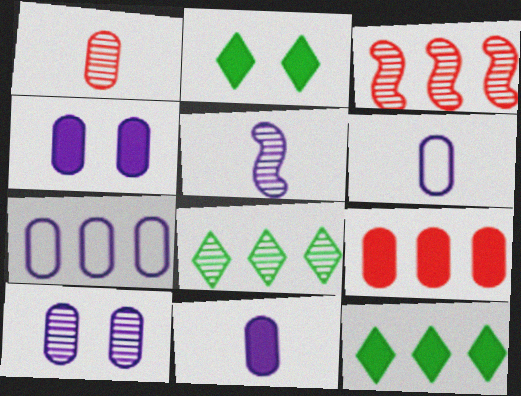[[2, 3, 6], 
[3, 7, 12], 
[7, 10, 11]]